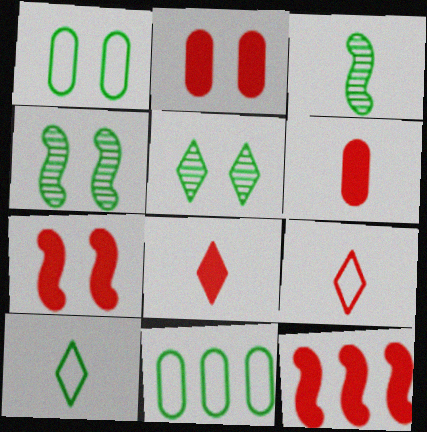[[2, 8, 12]]